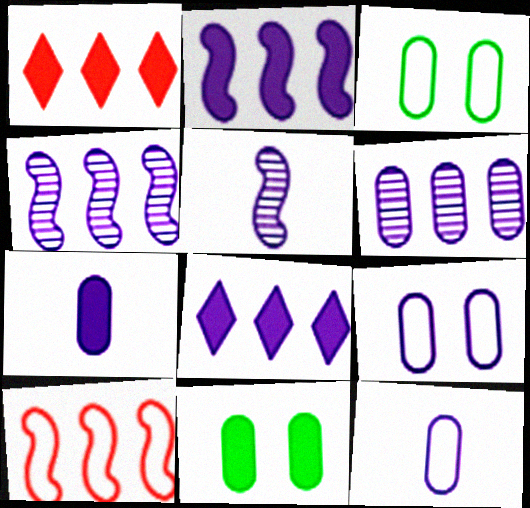[[1, 3, 5], 
[5, 8, 9], 
[6, 7, 9]]